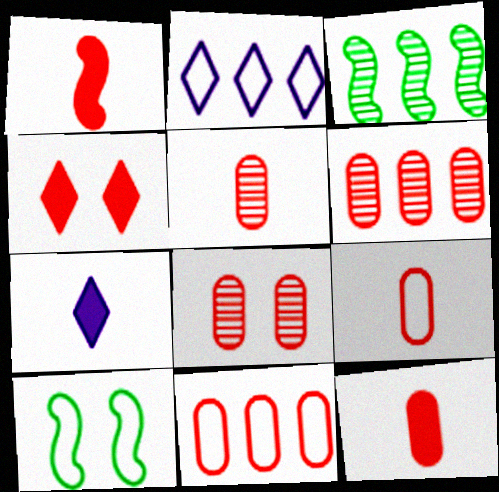[[2, 9, 10], 
[5, 6, 8], 
[5, 9, 12], 
[6, 7, 10], 
[8, 11, 12]]